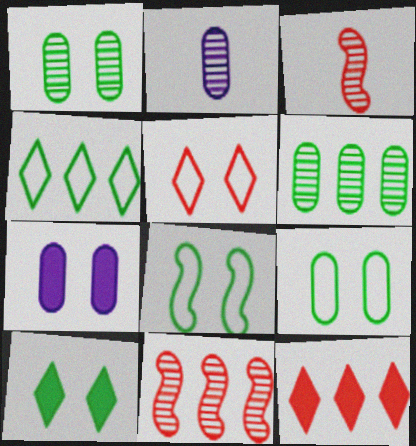[[1, 8, 10], 
[2, 8, 12], 
[3, 4, 7]]